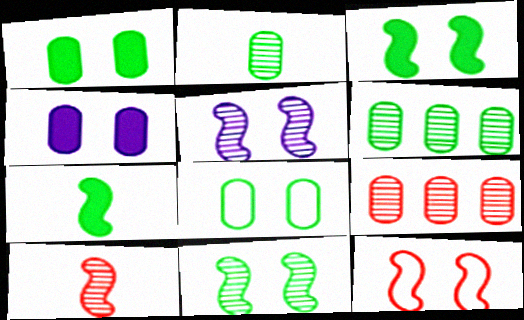[[3, 5, 12]]